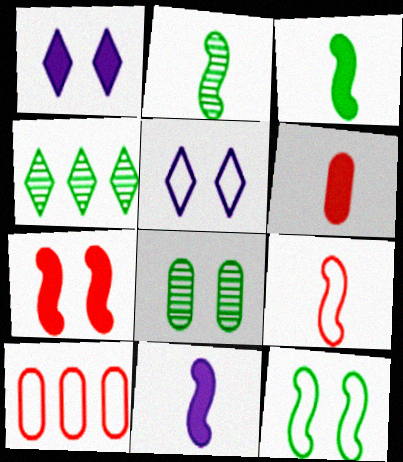[[1, 2, 10], 
[2, 4, 8], 
[2, 9, 11], 
[5, 7, 8]]